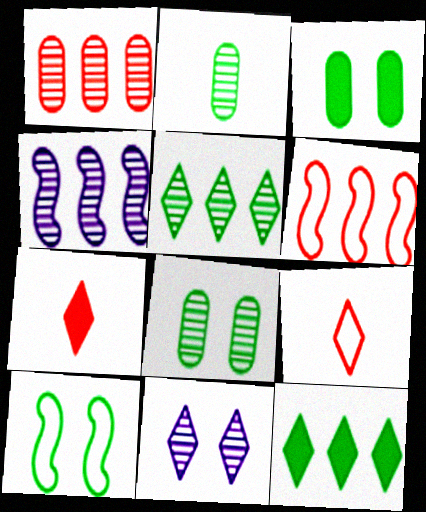[[1, 4, 5], 
[2, 10, 12], 
[3, 4, 9], 
[9, 11, 12]]